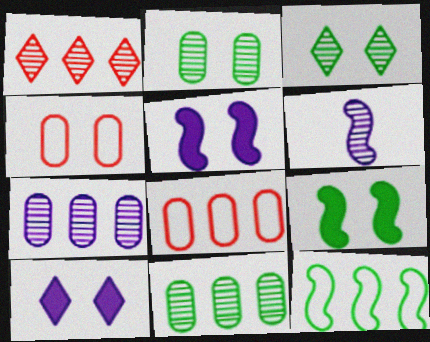[[1, 2, 6], 
[3, 4, 5]]